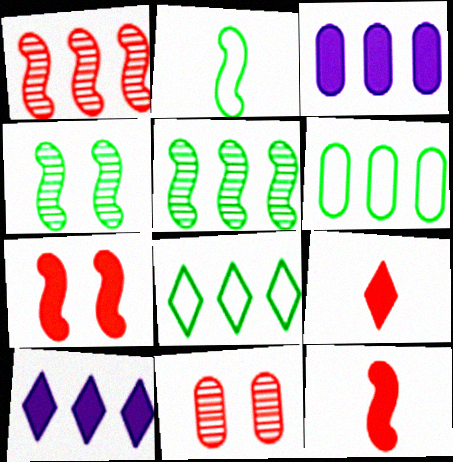[[1, 3, 8], 
[1, 6, 10], 
[2, 10, 11]]